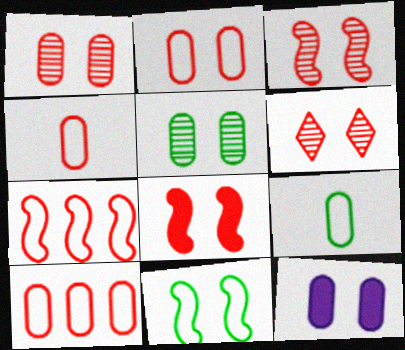[[1, 3, 6], 
[2, 4, 10], 
[2, 5, 12], 
[2, 6, 8], 
[6, 11, 12]]